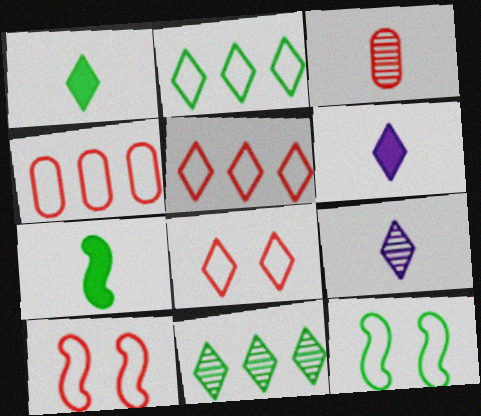[[6, 8, 11]]